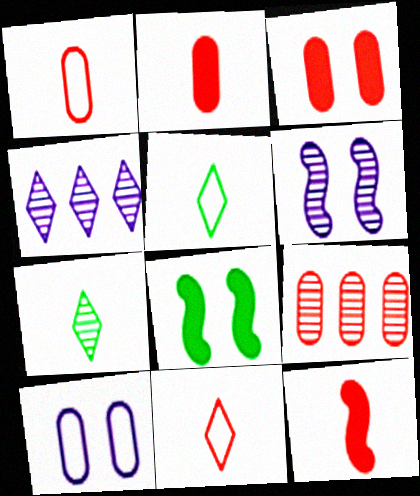[[1, 3, 9], 
[1, 4, 8], 
[6, 7, 9]]